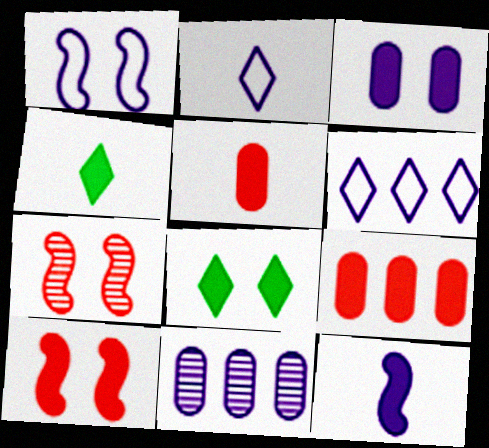[[3, 8, 10], 
[4, 5, 12], 
[8, 9, 12]]